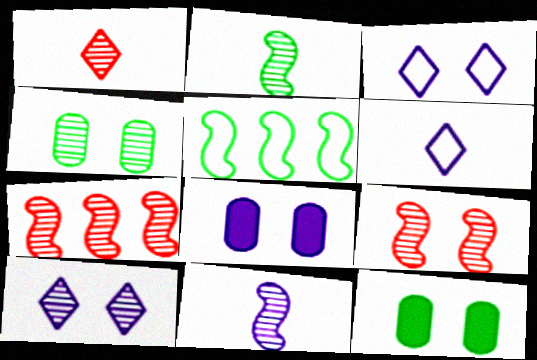[[1, 5, 8], 
[3, 9, 12], 
[4, 9, 10], 
[6, 7, 12]]